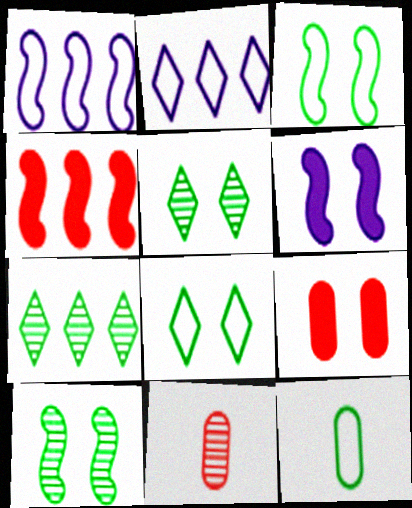[]